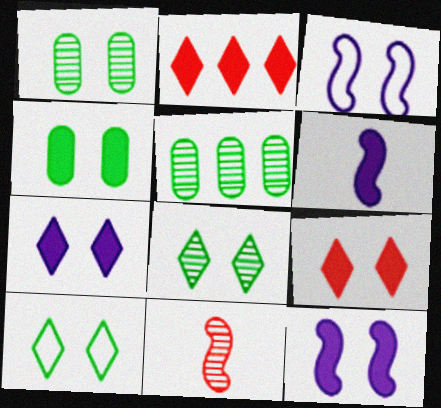[[1, 3, 9], 
[2, 4, 6], 
[4, 9, 12]]